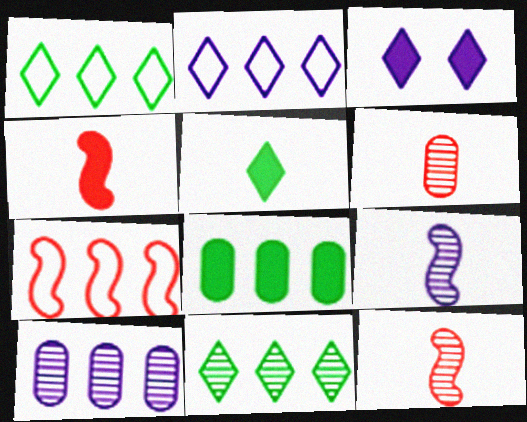[[3, 4, 8]]